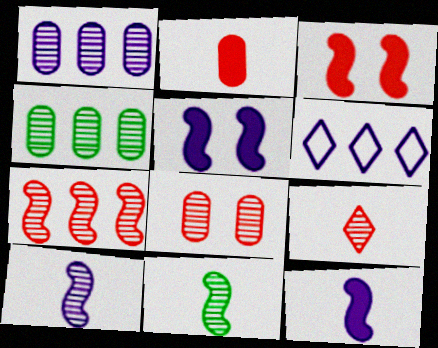[[7, 8, 9]]